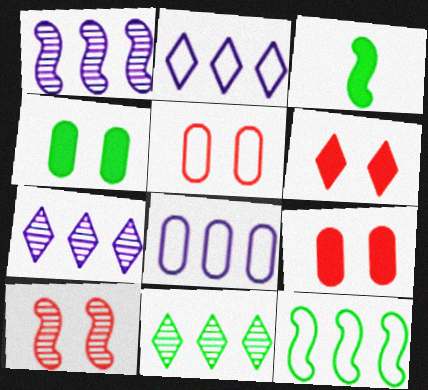[[3, 5, 7], 
[5, 6, 10]]